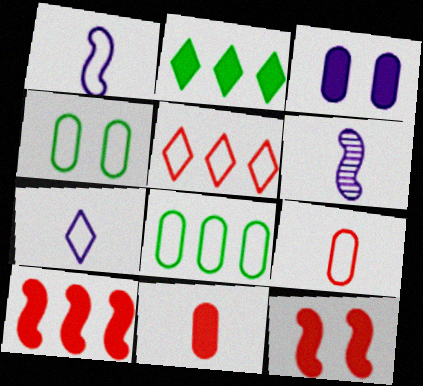[[1, 4, 5]]